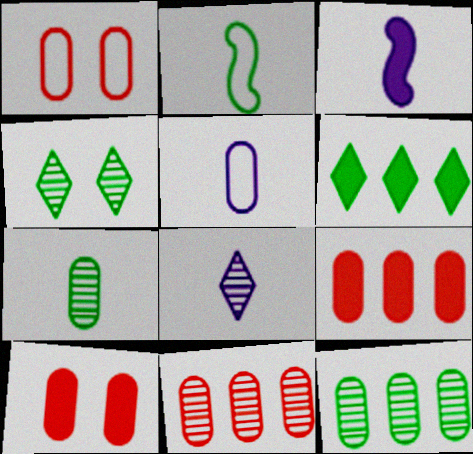[[3, 5, 8], 
[3, 6, 10], 
[5, 10, 12]]